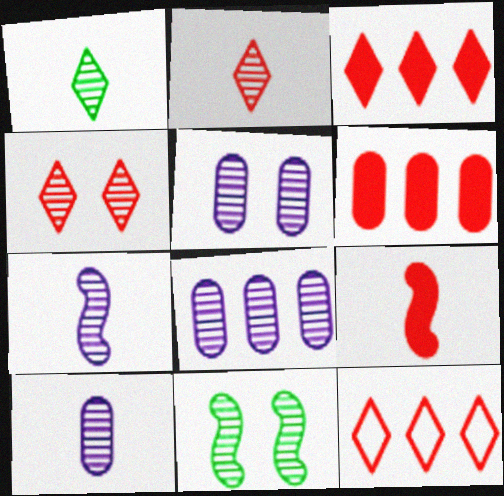[[2, 8, 11], 
[4, 5, 11], 
[5, 8, 10]]